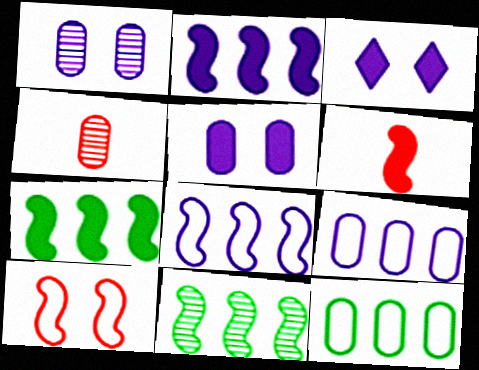[[4, 5, 12]]